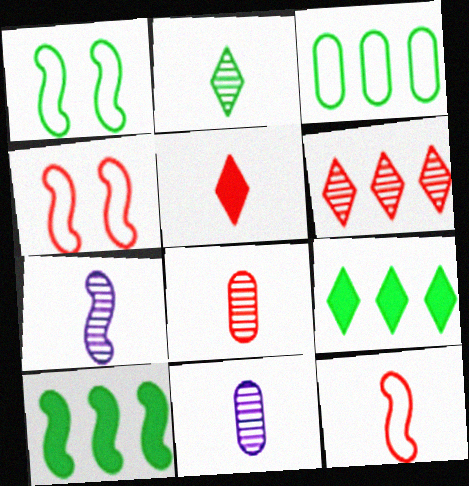[[2, 7, 8], 
[4, 7, 10], 
[4, 9, 11], 
[5, 8, 12]]